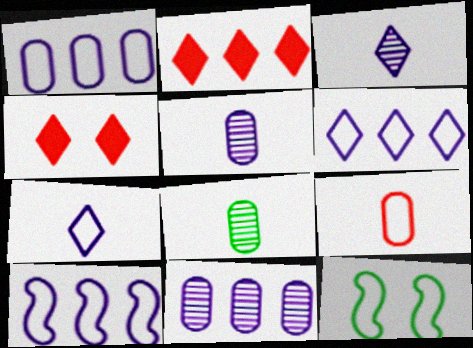[[1, 6, 10], 
[2, 5, 12], 
[4, 8, 10], 
[6, 9, 12]]